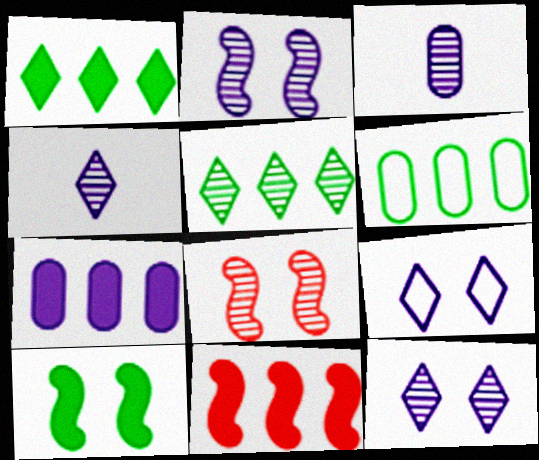[[1, 7, 11], 
[3, 5, 8]]